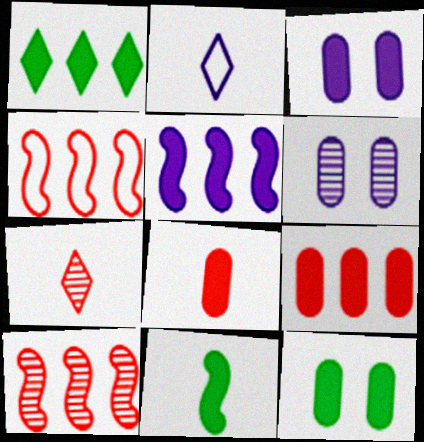[[1, 5, 9], 
[1, 11, 12], 
[2, 5, 6], 
[2, 10, 12]]